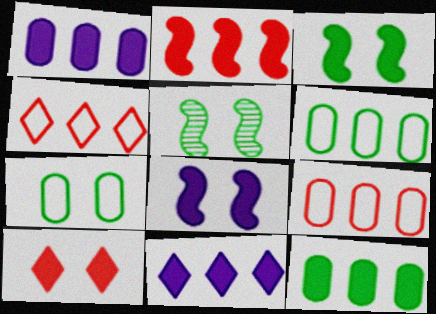[[2, 11, 12]]